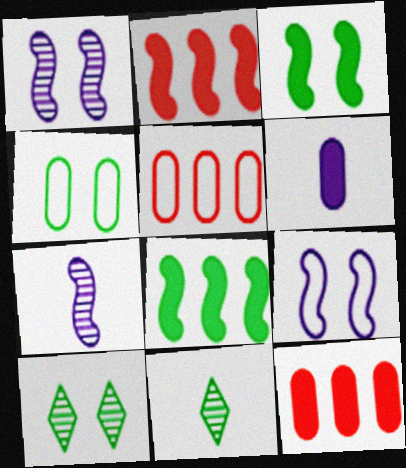[[3, 4, 10], 
[4, 8, 11], 
[9, 11, 12]]